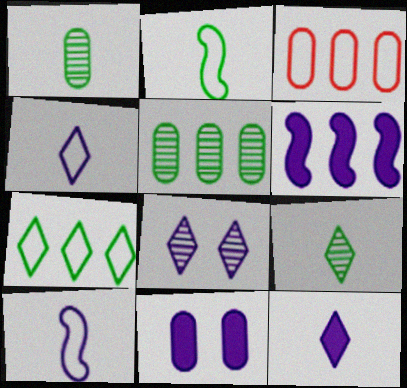[[1, 3, 11], 
[6, 11, 12]]